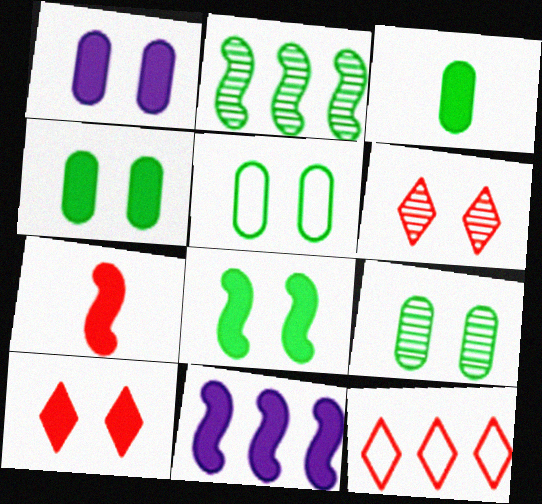[[1, 8, 10], 
[3, 10, 11], 
[4, 5, 9], 
[7, 8, 11]]